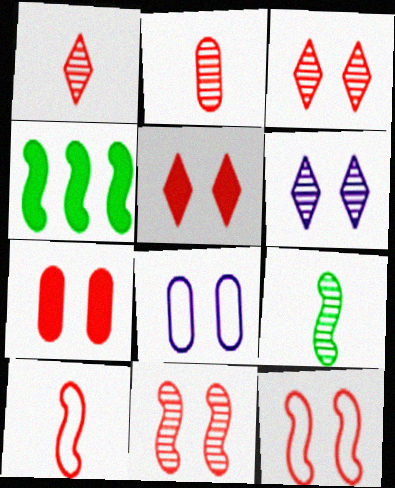[[1, 4, 8], 
[3, 7, 12]]